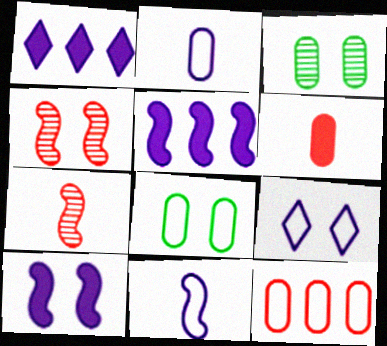[[1, 7, 8], 
[2, 8, 12]]